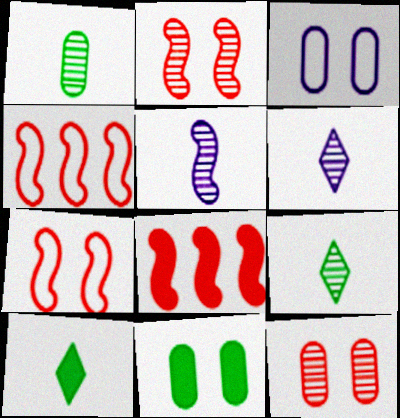[[3, 8, 9], 
[3, 11, 12], 
[4, 6, 11]]